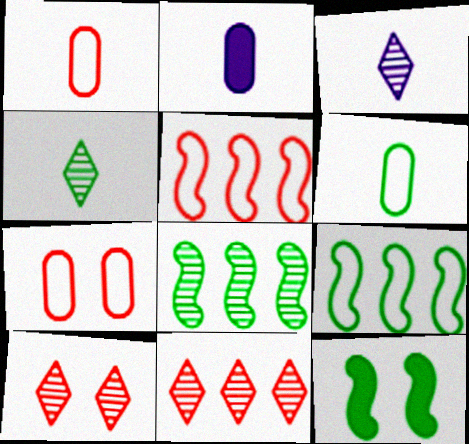[[2, 9, 10]]